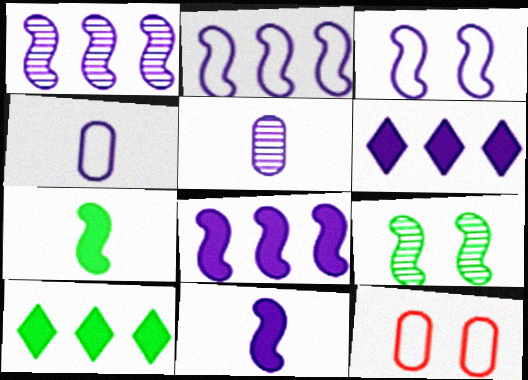[[1, 2, 8], 
[1, 3, 11], 
[3, 5, 6]]